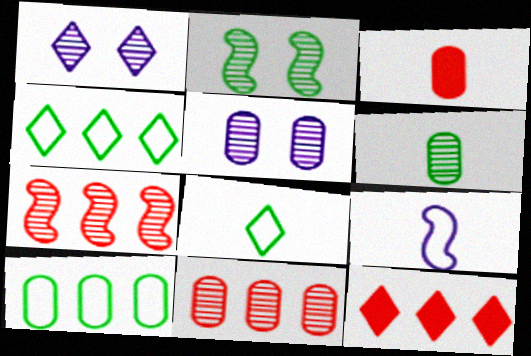[[1, 6, 7], 
[1, 8, 12], 
[3, 5, 10], 
[5, 6, 11]]